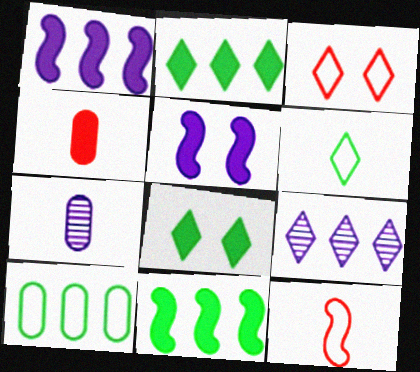[[1, 4, 8], 
[2, 4, 5], 
[3, 7, 11]]